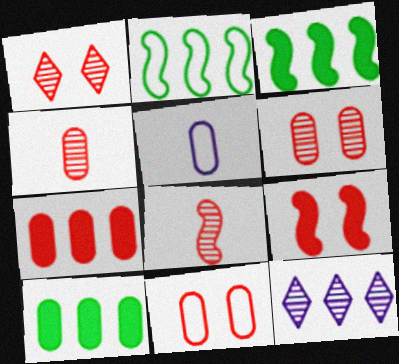[[1, 3, 5], 
[1, 9, 11], 
[2, 7, 12], 
[4, 7, 11], 
[5, 6, 10]]